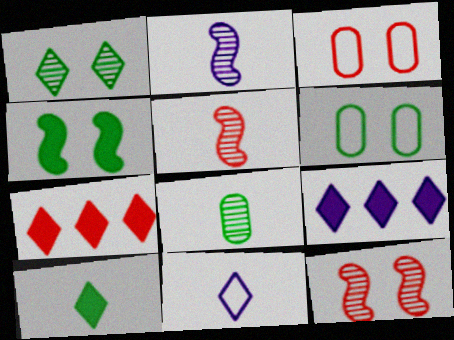[[1, 4, 6], 
[1, 7, 11], 
[2, 6, 7], 
[3, 5, 7], 
[5, 6, 9]]